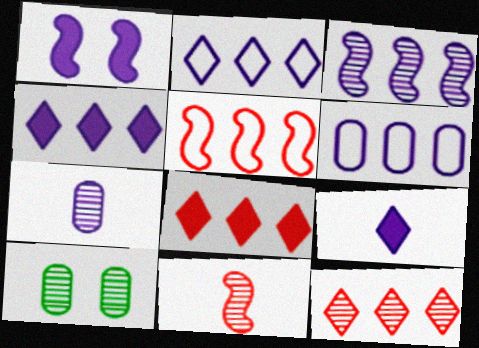[[1, 2, 7], 
[3, 4, 6], 
[5, 9, 10]]